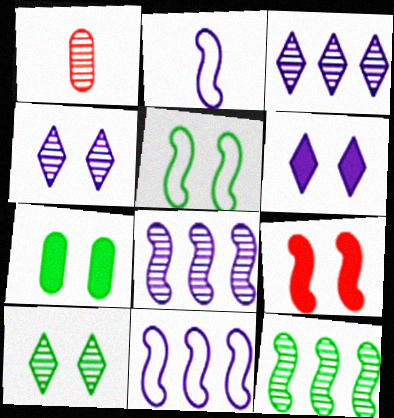[[1, 4, 12], 
[1, 8, 10], 
[2, 9, 12], 
[5, 7, 10], 
[6, 7, 9]]